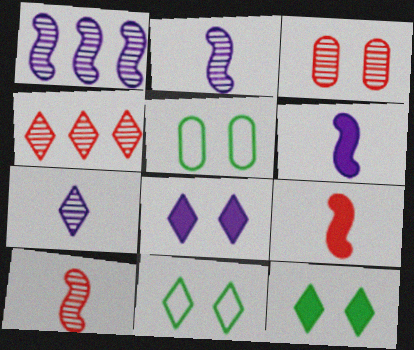[[3, 4, 10], 
[4, 5, 6]]